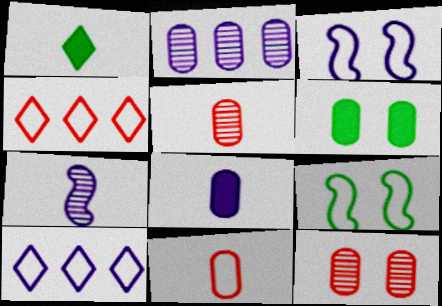[[1, 7, 11], 
[2, 6, 11], 
[4, 6, 7], 
[9, 10, 11]]